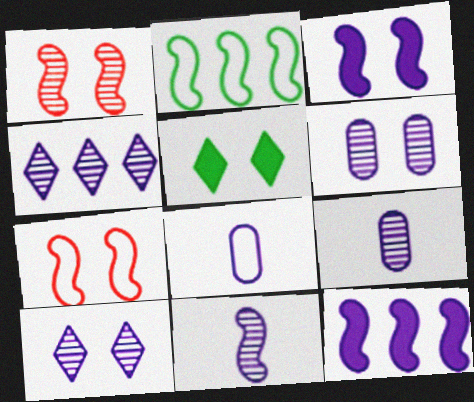[[3, 4, 8], 
[4, 6, 11], 
[5, 6, 7], 
[8, 10, 12]]